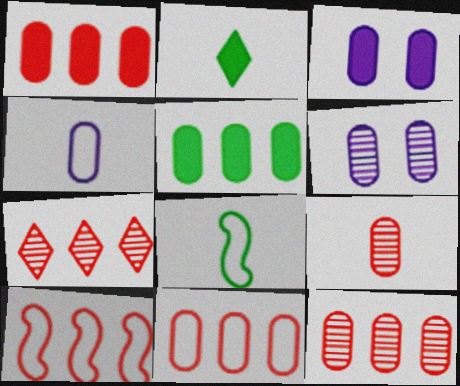[[1, 7, 10], 
[1, 11, 12], 
[2, 6, 10], 
[3, 7, 8]]